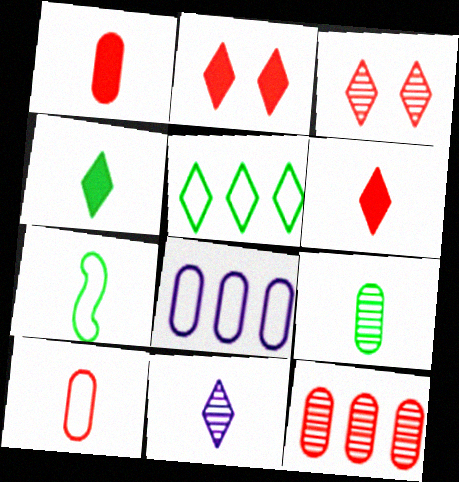[[1, 7, 11], 
[2, 5, 11], 
[4, 7, 9]]